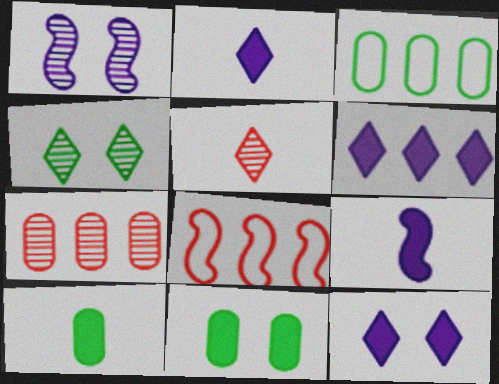[[2, 6, 12]]